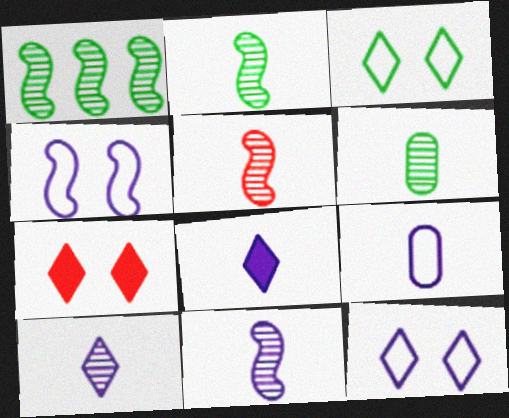[[1, 7, 9], 
[2, 5, 11], 
[5, 6, 10], 
[8, 9, 11]]